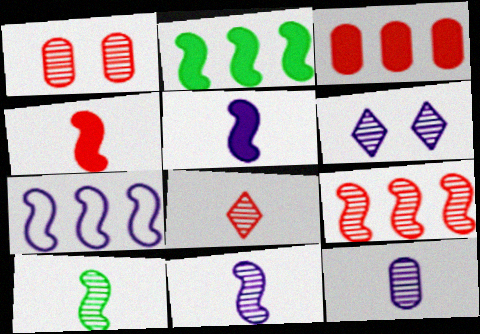[[1, 8, 9], 
[2, 7, 9], 
[8, 10, 12]]